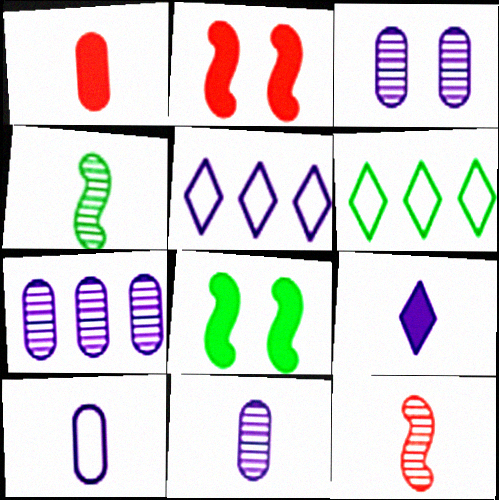[[2, 6, 11], 
[3, 7, 11]]